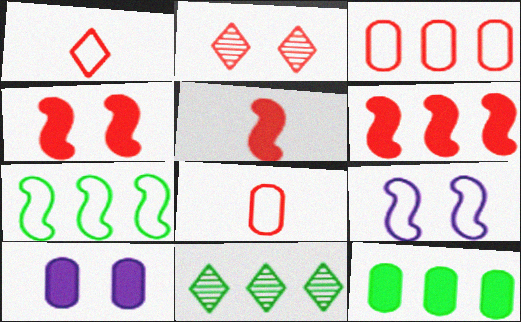[[2, 3, 5], 
[2, 6, 8], 
[4, 5, 6], 
[7, 11, 12]]